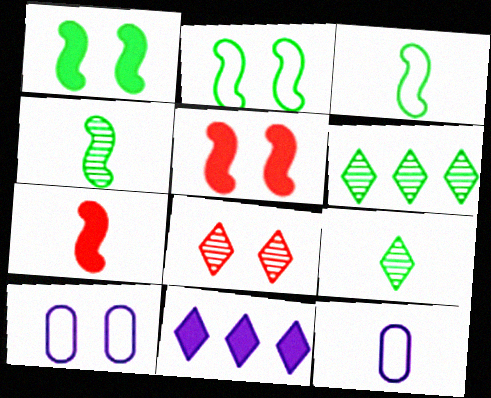[[1, 8, 10], 
[5, 6, 12], 
[6, 7, 10], 
[7, 9, 12]]